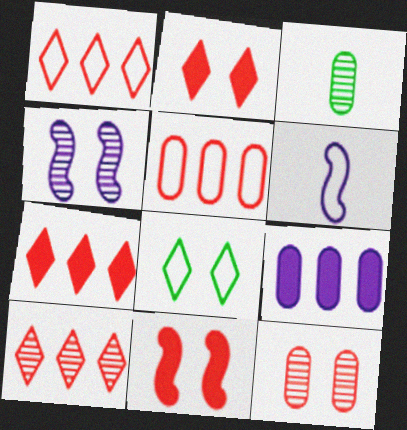[[1, 7, 10], 
[3, 4, 10], 
[5, 6, 8]]